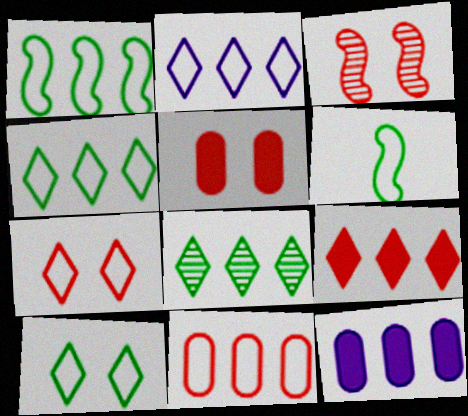[[1, 2, 11], 
[2, 8, 9], 
[3, 5, 7]]